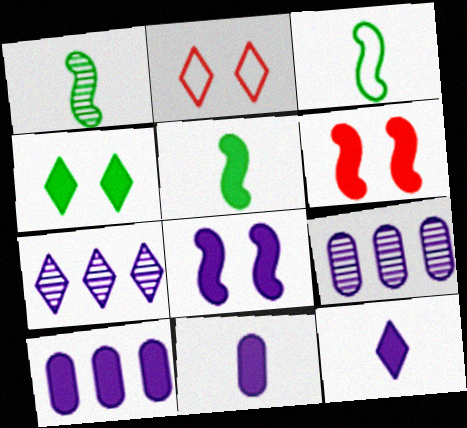[[1, 2, 10], 
[1, 3, 5], 
[2, 5, 9], 
[8, 10, 12]]